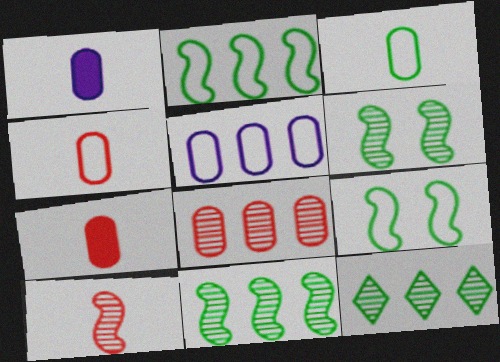[]